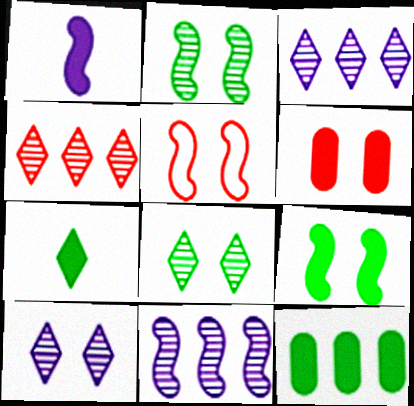[[7, 9, 12]]